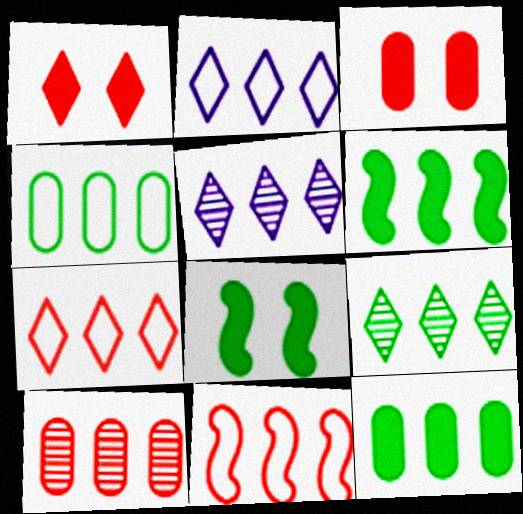[[2, 4, 11], 
[2, 6, 10], 
[4, 6, 9], 
[5, 11, 12]]